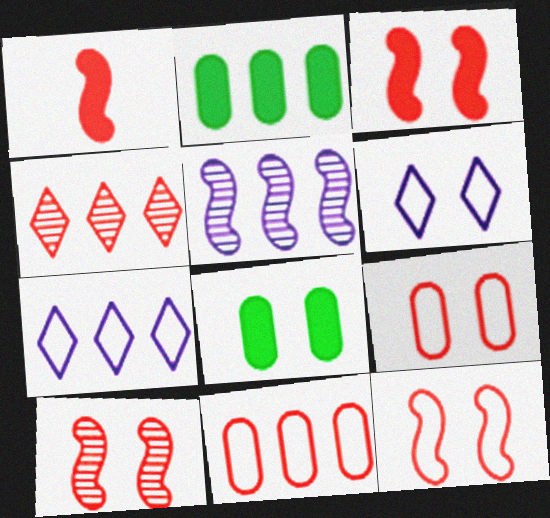[[1, 4, 9], 
[3, 10, 12], 
[6, 8, 10]]